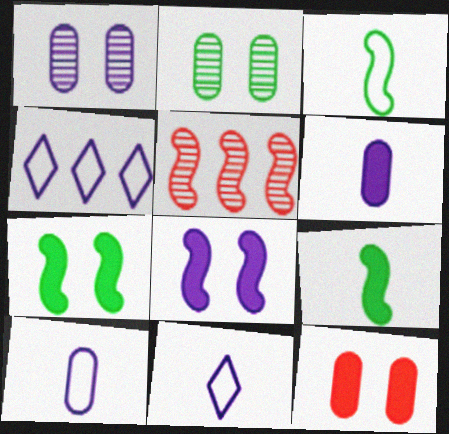[[3, 5, 8]]